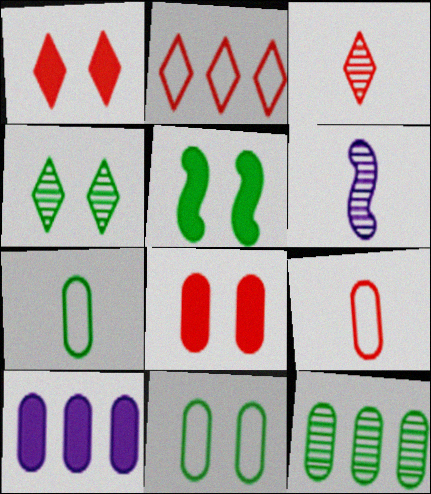[[1, 2, 3], 
[4, 5, 11]]